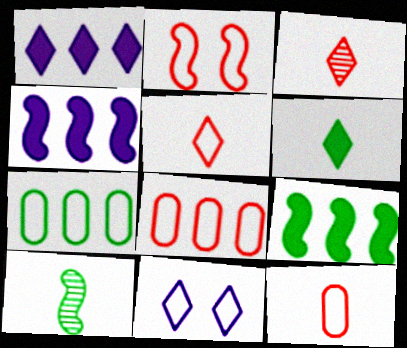[[2, 4, 10], 
[2, 5, 8]]